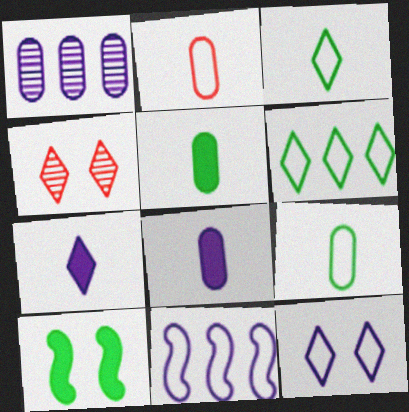[[4, 5, 11], 
[4, 6, 7]]